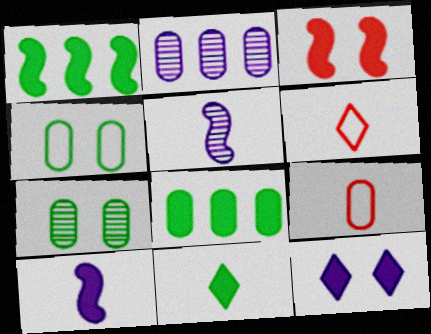[[1, 3, 10], 
[5, 9, 11]]